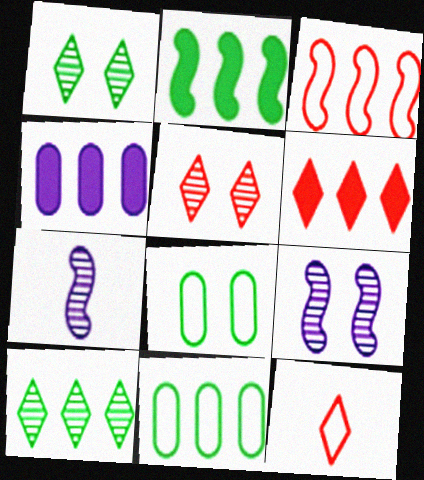[[2, 4, 6], 
[2, 10, 11], 
[3, 4, 10], 
[5, 6, 12], 
[6, 7, 8]]